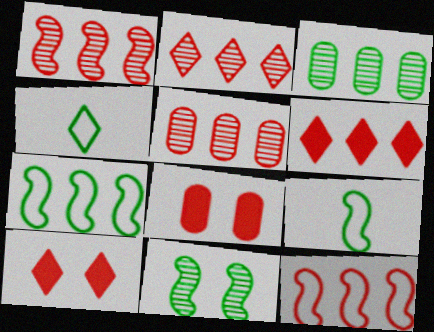[[1, 2, 5], 
[5, 6, 12]]